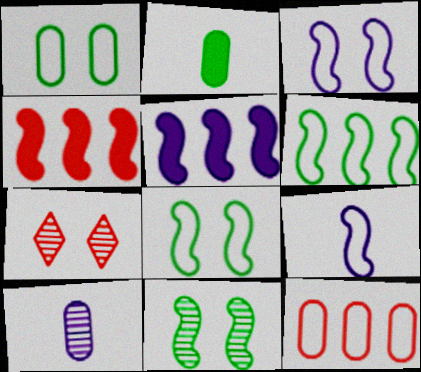[[4, 9, 11]]